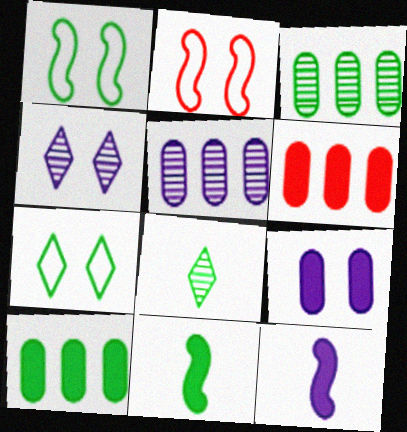[[1, 8, 10], 
[3, 7, 11]]